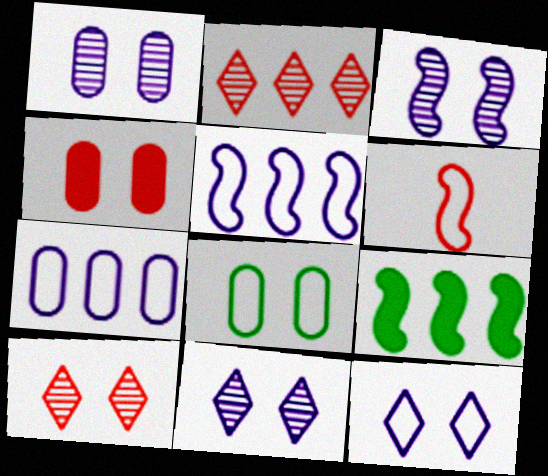[[1, 3, 11], 
[1, 4, 8], 
[2, 4, 6], 
[2, 7, 9], 
[3, 6, 9]]